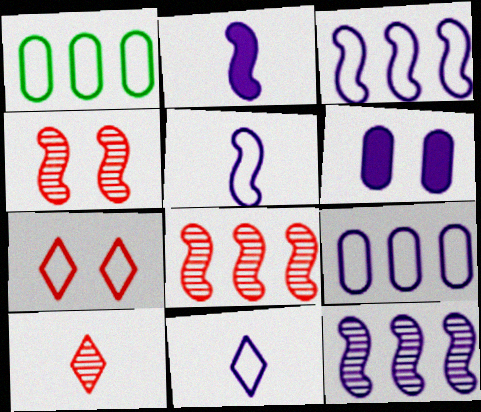[[1, 5, 7], 
[6, 11, 12]]